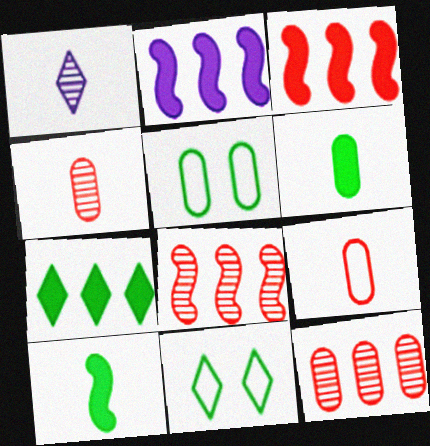[[1, 3, 5], 
[1, 9, 10], 
[2, 4, 11]]